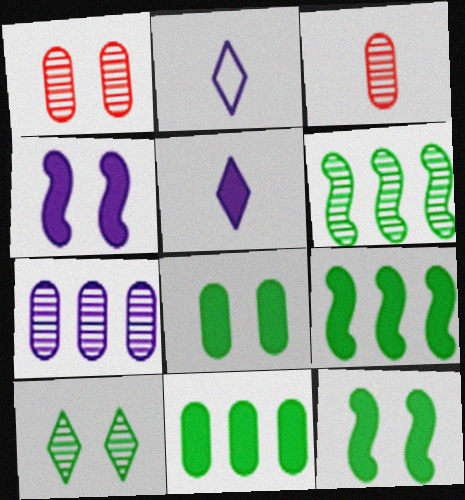[[1, 2, 9], 
[2, 4, 7]]